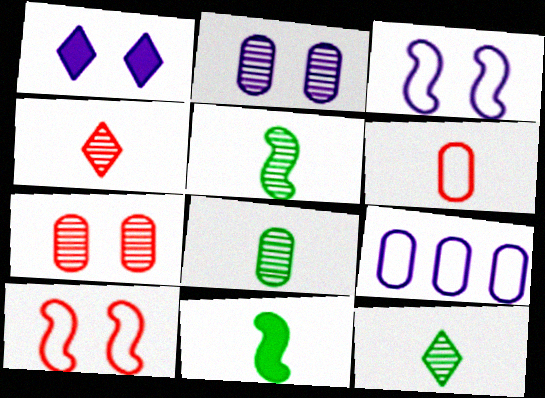[[1, 2, 3], 
[5, 8, 12]]